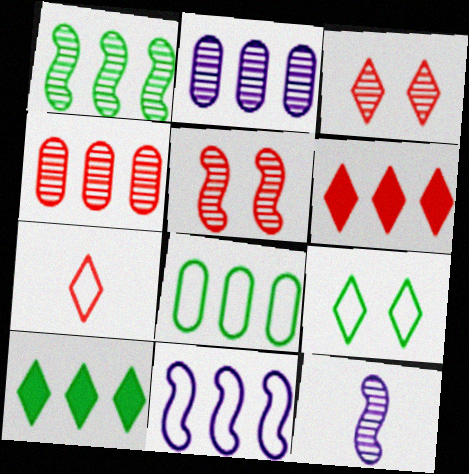[[1, 5, 12], 
[1, 8, 10], 
[3, 6, 7], 
[4, 10, 11]]